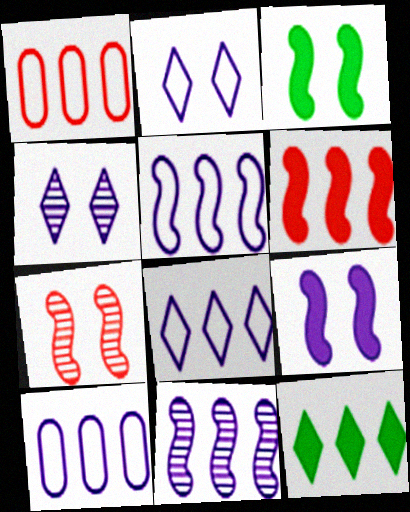[[1, 11, 12], 
[5, 8, 10]]